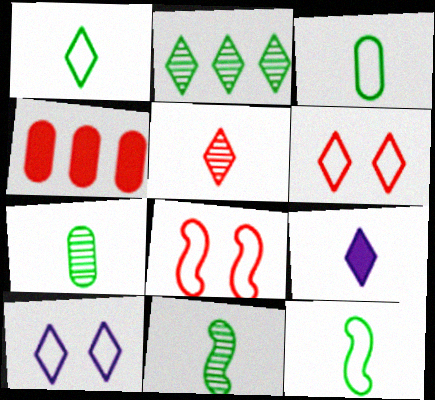[[1, 3, 12], 
[1, 5, 9], 
[2, 6, 9], 
[4, 5, 8], 
[4, 10, 11]]